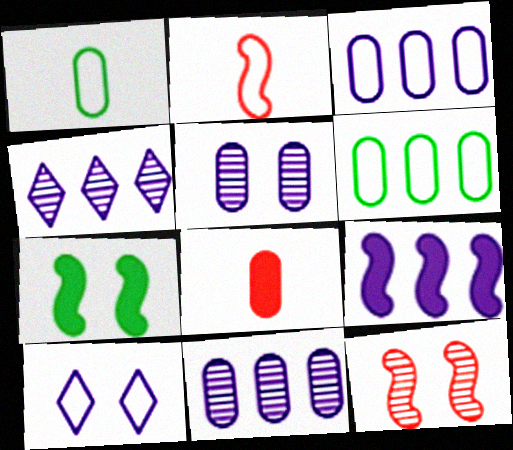[[2, 6, 10], 
[3, 4, 9], 
[5, 6, 8]]